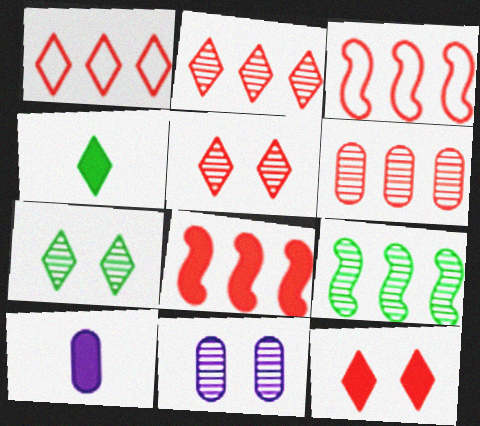[[1, 6, 8], 
[3, 4, 11], 
[3, 7, 10]]